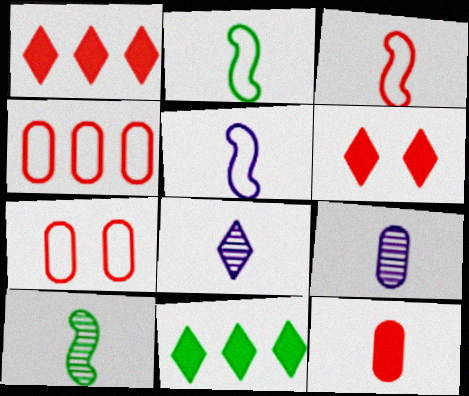[[2, 3, 5], 
[2, 8, 12]]